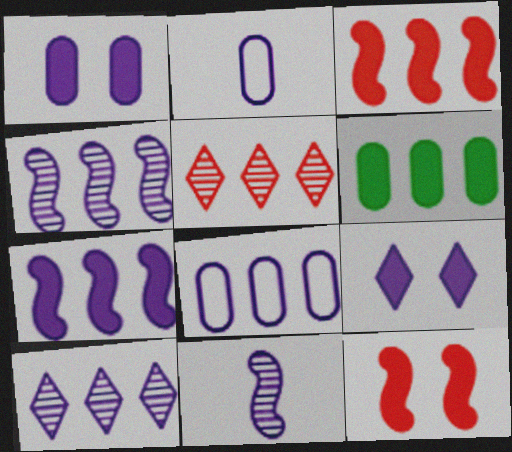[[2, 4, 9], 
[7, 8, 10], 
[8, 9, 11]]